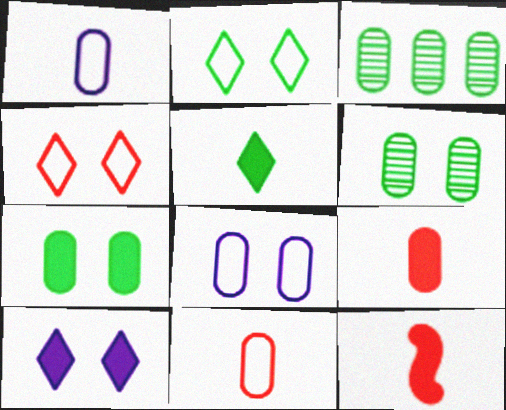[[3, 8, 9]]